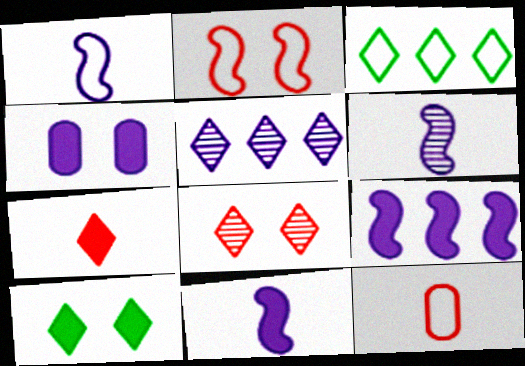[[1, 4, 5], 
[1, 6, 11]]